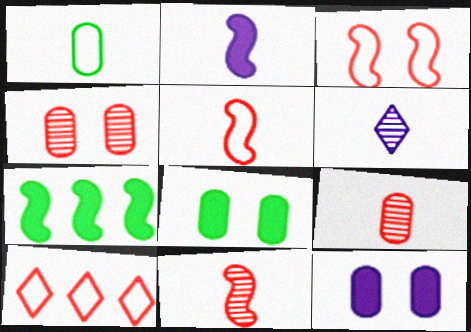[]